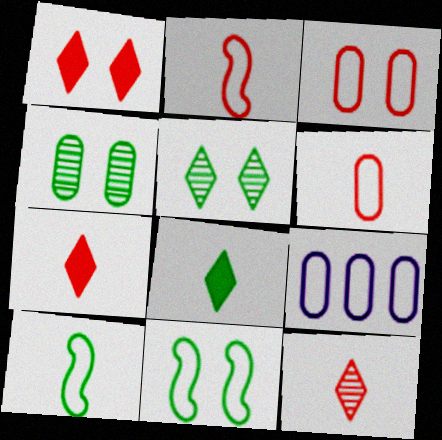[]